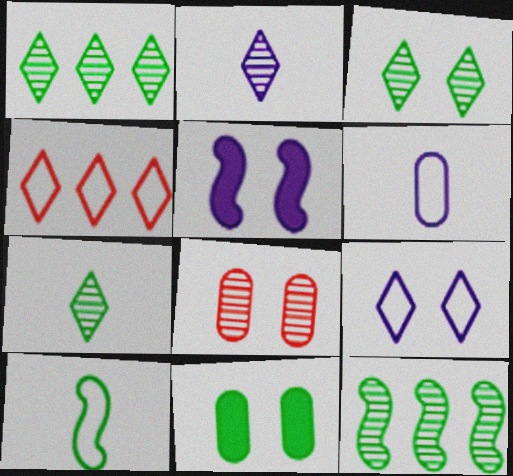[[1, 3, 7], 
[1, 10, 11], 
[2, 8, 12]]